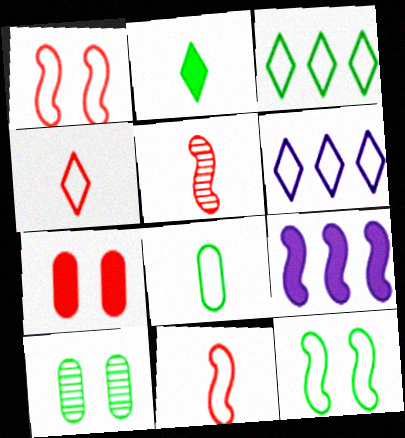[[1, 6, 8], 
[2, 7, 9], 
[3, 8, 12], 
[4, 9, 10], 
[5, 9, 12]]